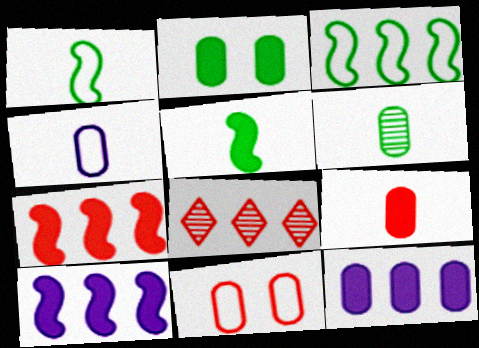[[2, 9, 12], 
[3, 8, 12], 
[4, 6, 9], 
[6, 11, 12]]